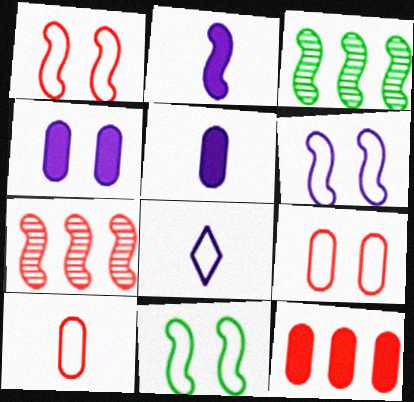[[1, 2, 3], 
[1, 6, 11], 
[2, 7, 11]]